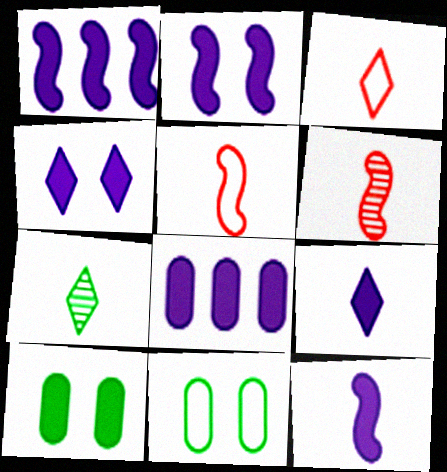[[1, 2, 12], 
[2, 8, 9], 
[3, 7, 9], 
[4, 8, 12]]